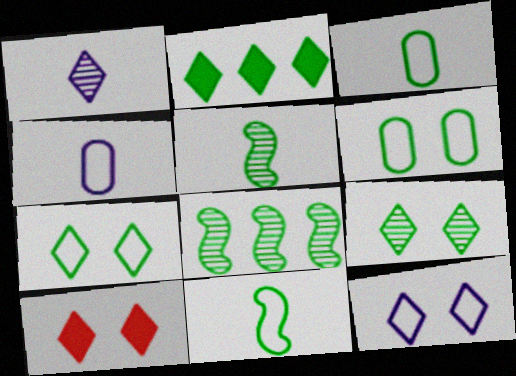[[2, 5, 6], 
[4, 8, 10], 
[9, 10, 12]]